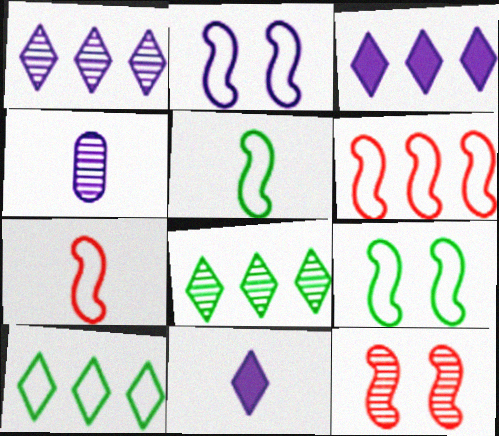[[2, 3, 4], 
[2, 5, 6], 
[4, 8, 12]]